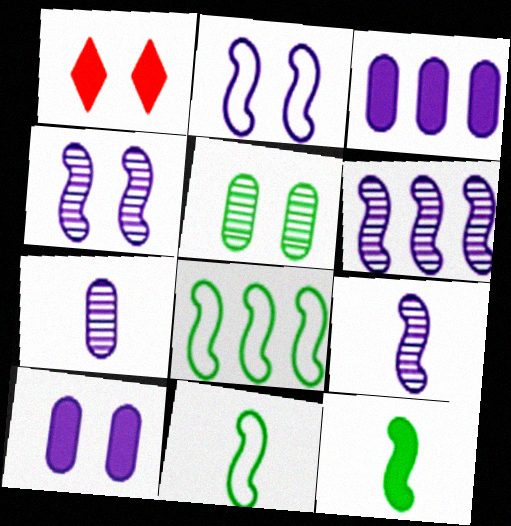[[1, 2, 5], 
[1, 3, 12], 
[1, 7, 8], 
[4, 6, 9]]